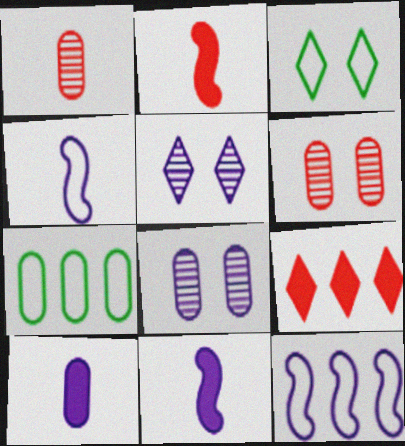[[2, 5, 7], 
[5, 10, 12], 
[6, 7, 10]]